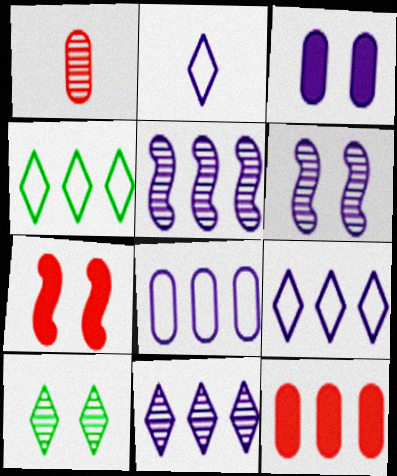[[1, 5, 10], 
[2, 3, 5], 
[4, 5, 12]]